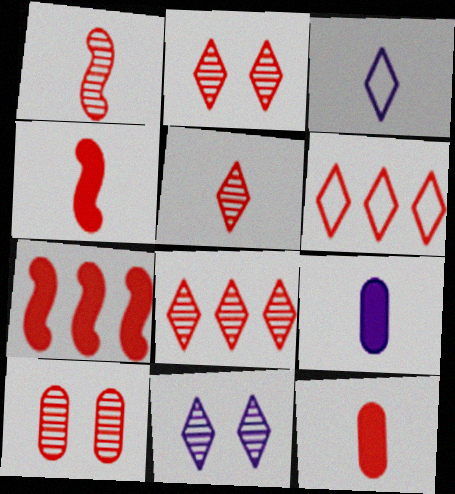[[1, 8, 10], 
[2, 5, 8], 
[4, 6, 10]]